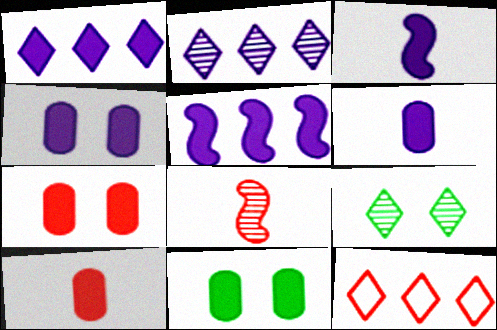[[1, 3, 4], 
[4, 7, 11], 
[7, 8, 12]]